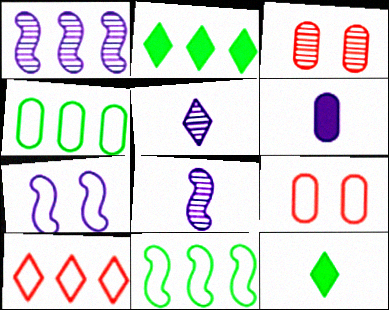[[1, 9, 12], 
[2, 8, 9], 
[3, 4, 6]]